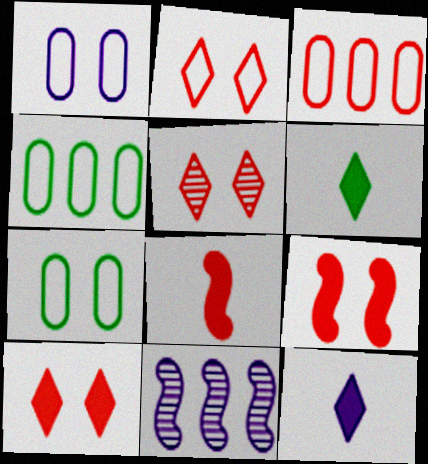[[1, 11, 12], 
[2, 5, 10], 
[3, 5, 8]]